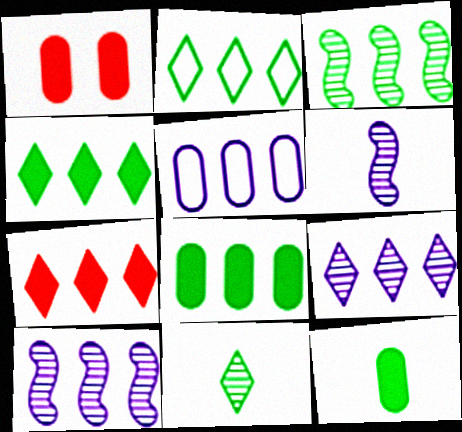[[1, 2, 6], 
[2, 3, 8], 
[2, 7, 9], 
[3, 5, 7]]